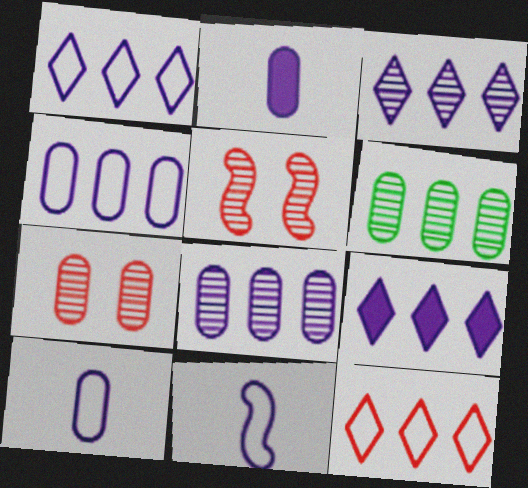[[1, 3, 9]]